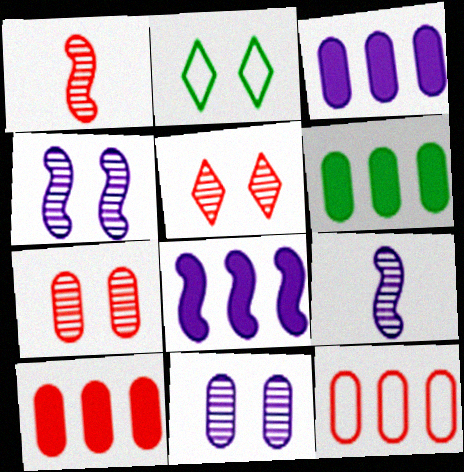[[1, 2, 3], 
[2, 9, 10], 
[3, 6, 10]]